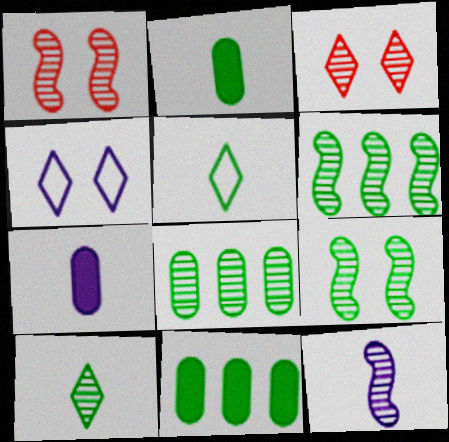[[1, 6, 12], 
[3, 8, 12], 
[5, 9, 11], 
[8, 9, 10]]